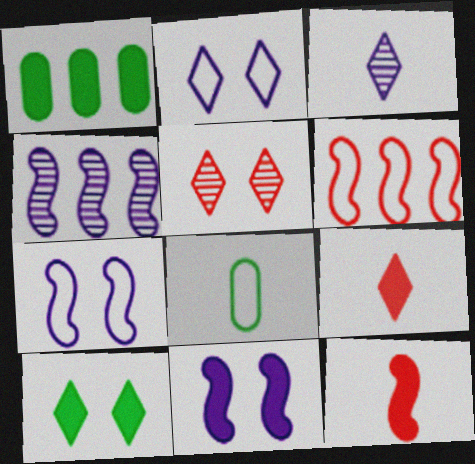[[1, 9, 11], 
[2, 5, 10], 
[2, 6, 8], 
[3, 8, 12]]